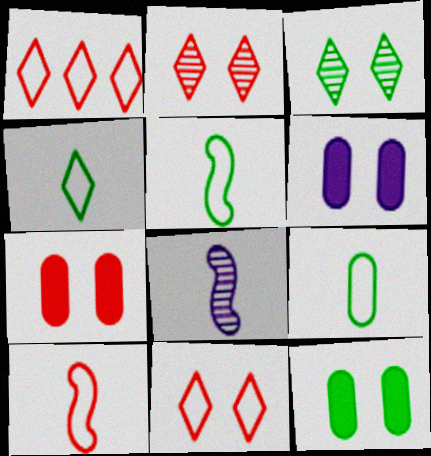[[1, 8, 12], 
[4, 5, 9], 
[6, 7, 12]]